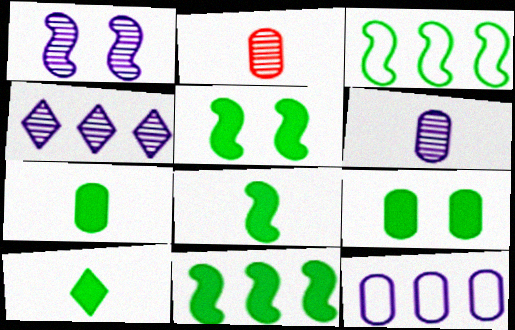[[1, 4, 6], 
[2, 9, 12], 
[5, 8, 11], 
[7, 8, 10], 
[9, 10, 11]]